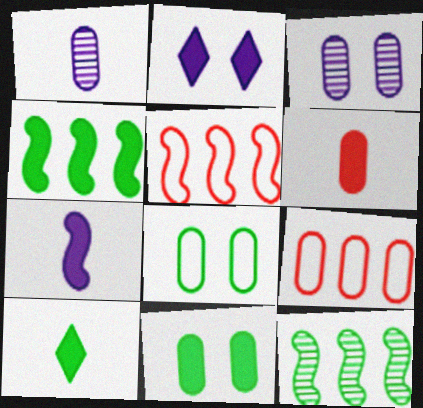[[1, 9, 11], 
[2, 4, 6], 
[3, 5, 10], 
[4, 10, 11], 
[6, 7, 10], 
[8, 10, 12]]